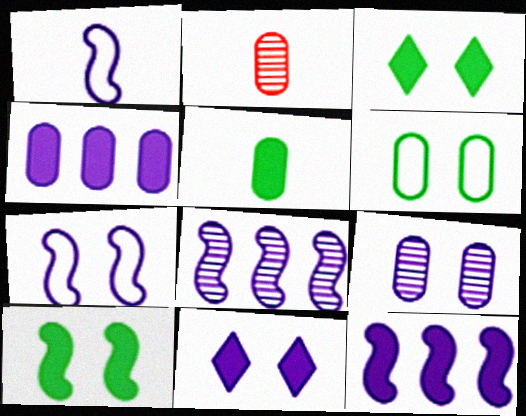[[2, 4, 6], 
[7, 9, 11]]